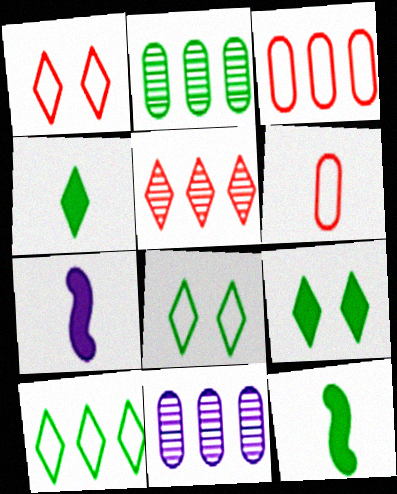[[1, 2, 7], 
[1, 11, 12], 
[2, 8, 12]]